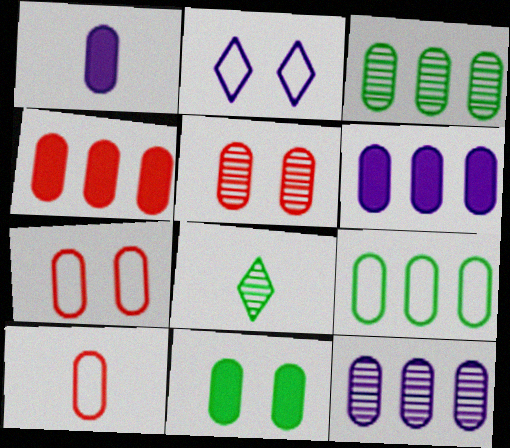[[1, 3, 7], 
[1, 4, 11], 
[1, 5, 9], 
[4, 5, 10], 
[4, 9, 12], 
[10, 11, 12]]